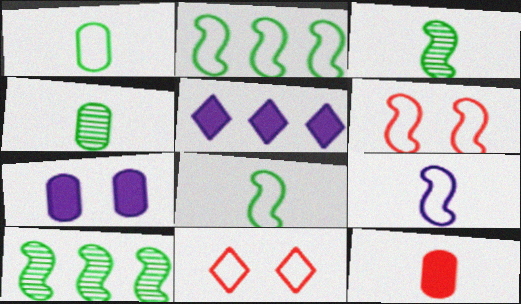[[2, 6, 9], 
[4, 5, 6]]